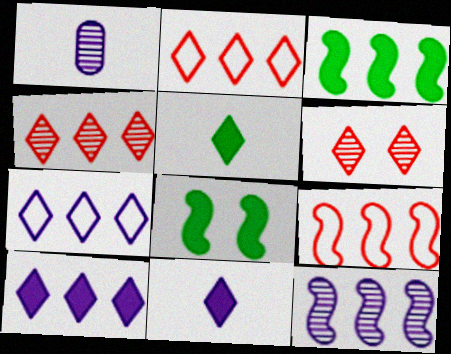[[1, 2, 8], 
[3, 9, 12], 
[5, 6, 7]]